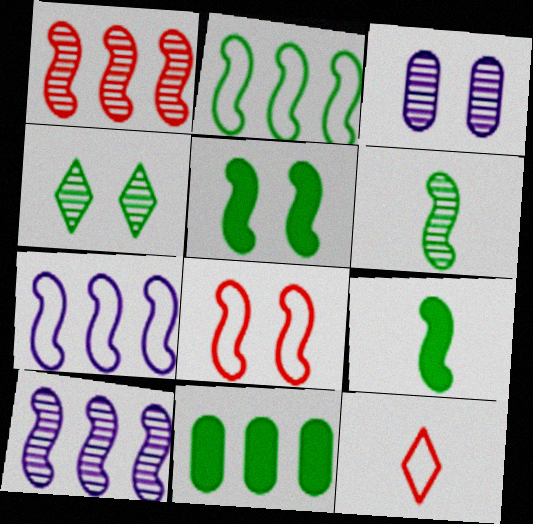[[2, 5, 6], 
[8, 9, 10]]